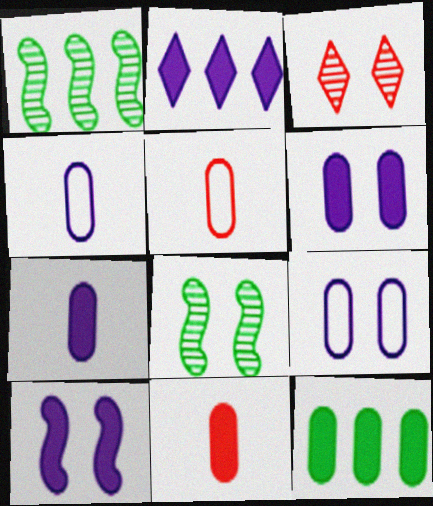[[2, 5, 8], 
[2, 7, 10], 
[6, 11, 12]]